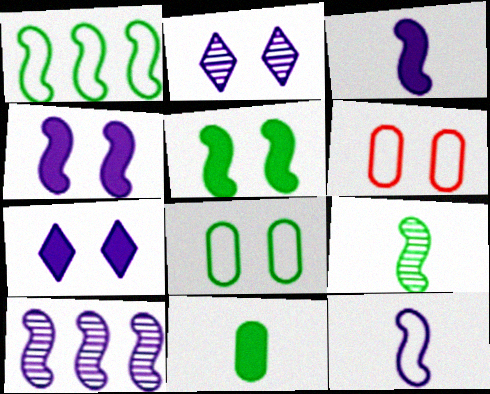[[1, 5, 9], 
[2, 5, 6], 
[4, 10, 12]]